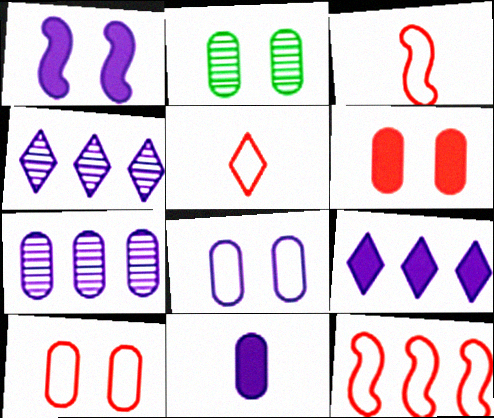[[1, 9, 11], 
[2, 3, 9], 
[2, 6, 8], 
[5, 10, 12], 
[7, 8, 11]]